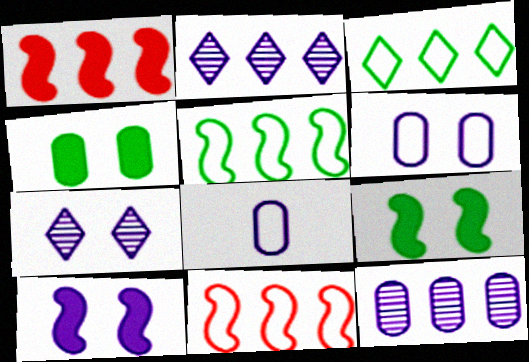[[1, 3, 12], 
[2, 8, 10], 
[6, 7, 10]]